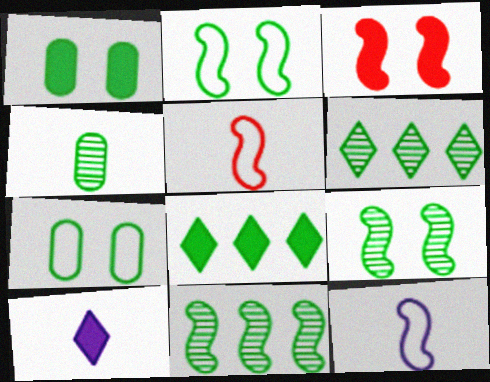[[2, 4, 8], 
[3, 11, 12], 
[4, 5, 10], 
[4, 6, 9]]